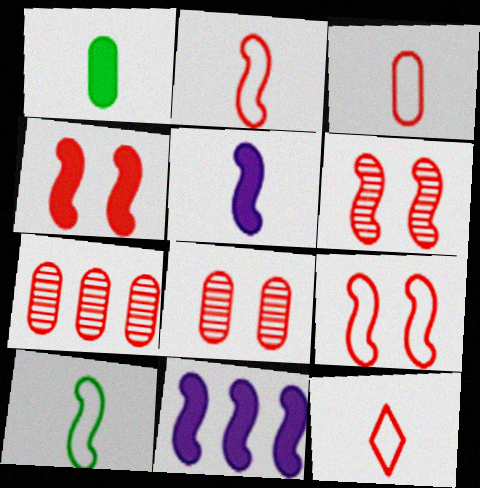[[2, 3, 12], 
[4, 6, 9], 
[4, 7, 12], 
[6, 10, 11]]